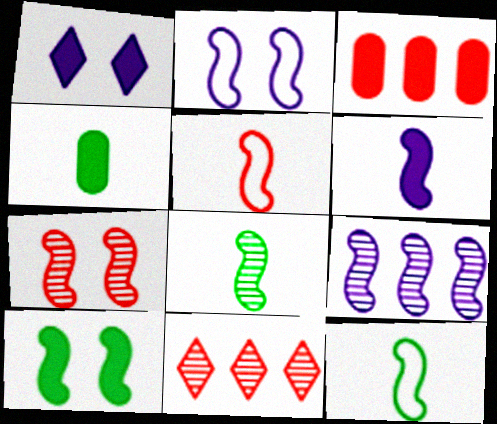[[2, 4, 11], 
[2, 6, 9], 
[2, 7, 10], 
[5, 6, 8], 
[5, 9, 10], 
[7, 8, 9]]